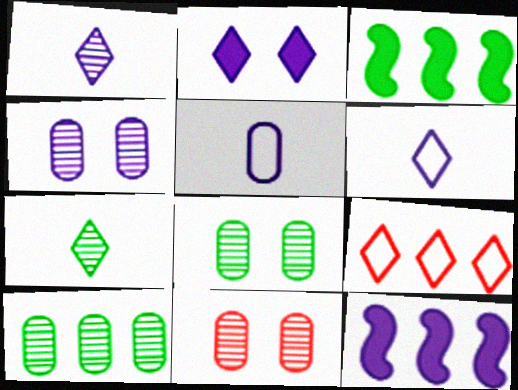[[2, 7, 9], 
[3, 6, 11], 
[4, 6, 12], 
[4, 8, 11], 
[9, 10, 12]]